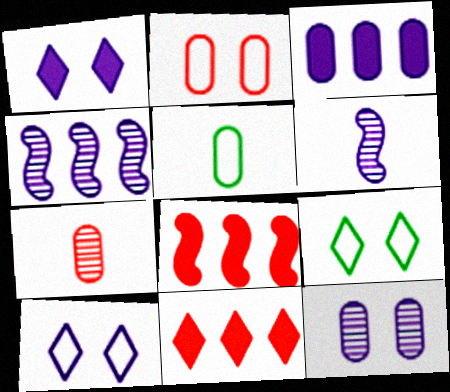[[3, 6, 10]]